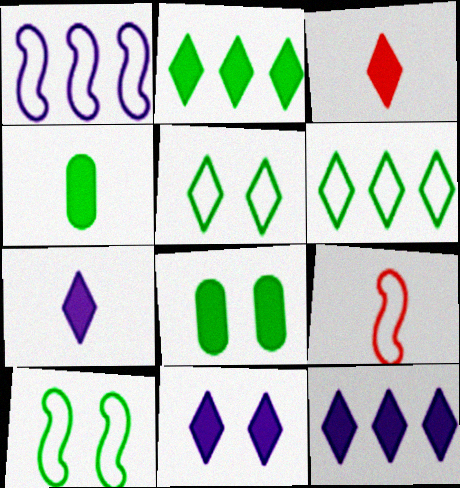[[1, 9, 10], 
[2, 3, 11], 
[7, 11, 12]]